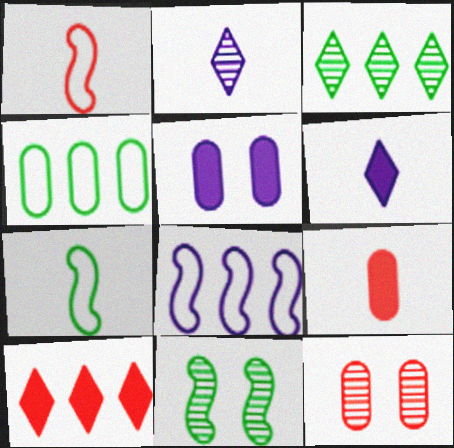[[1, 3, 5], 
[1, 10, 12], 
[2, 5, 8], 
[2, 7, 9]]